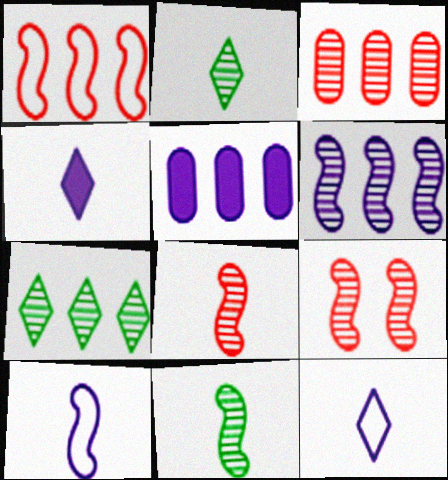[[1, 5, 7], 
[3, 6, 7], 
[6, 9, 11]]